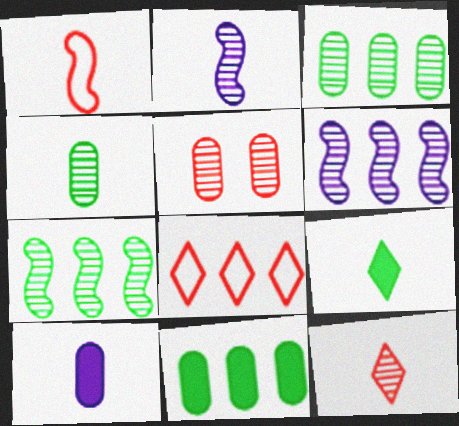[[2, 4, 12], 
[6, 8, 11]]